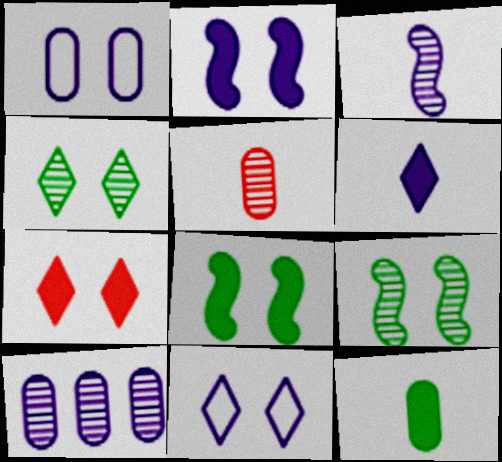[[1, 7, 9], 
[4, 7, 11]]